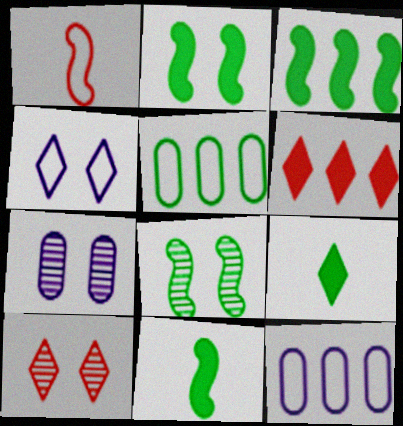[[1, 4, 5], 
[2, 3, 11], 
[5, 8, 9], 
[7, 8, 10], 
[10, 11, 12]]